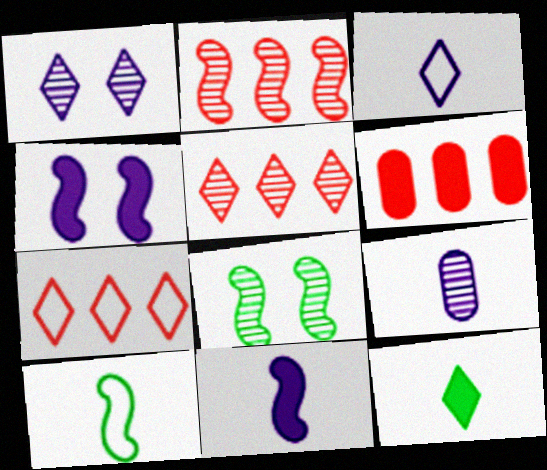[[1, 6, 10], 
[1, 7, 12], 
[2, 4, 10], 
[2, 6, 7], 
[3, 6, 8], 
[3, 9, 11], 
[4, 6, 12], 
[5, 8, 9]]